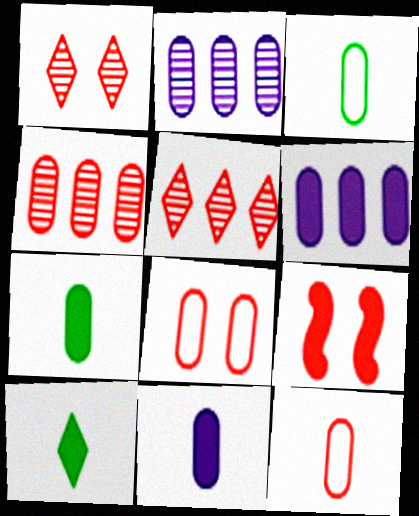[[1, 8, 9], 
[2, 7, 8], 
[5, 9, 12], 
[6, 9, 10]]